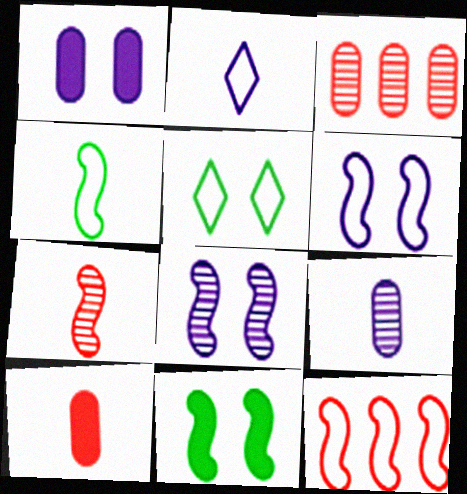[[2, 3, 11], 
[4, 6, 12]]